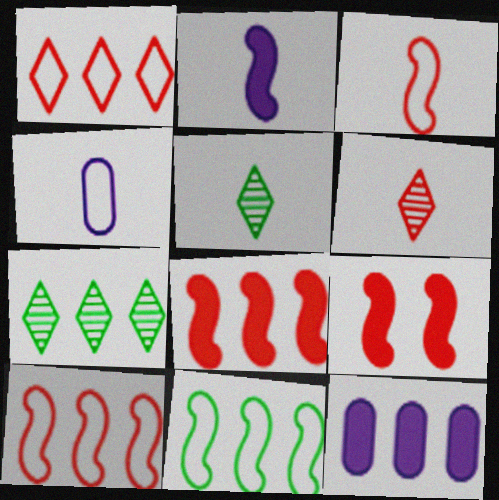[[4, 7, 9], 
[7, 10, 12]]